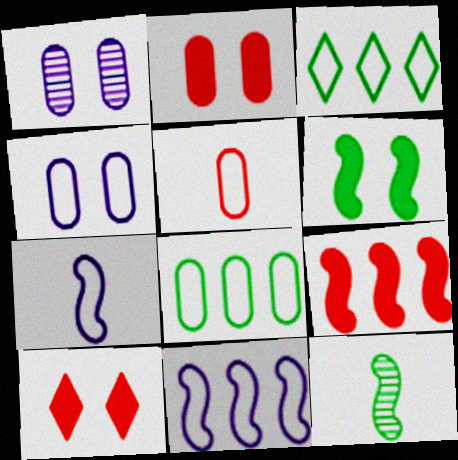[[4, 5, 8]]